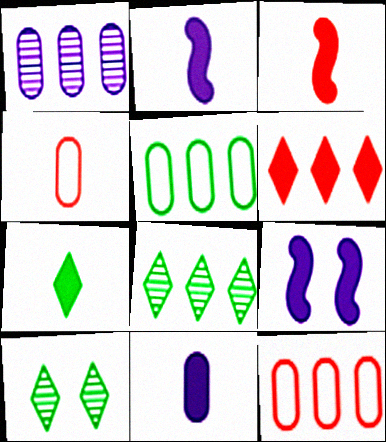[[2, 10, 12], 
[3, 7, 11], 
[4, 8, 9]]